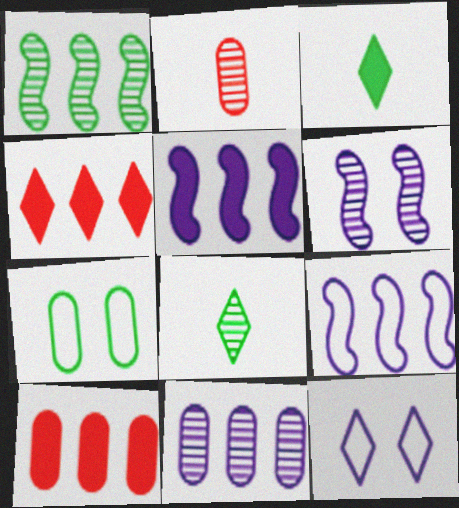[[1, 3, 7], 
[4, 8, 12]]